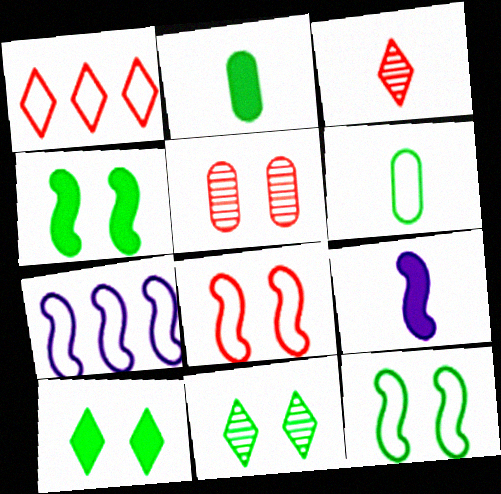[[3, 6, 9]]